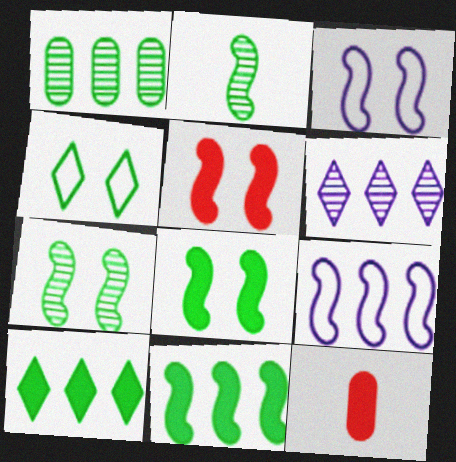[[2, 5, 9], 
[3, 5, 7]]